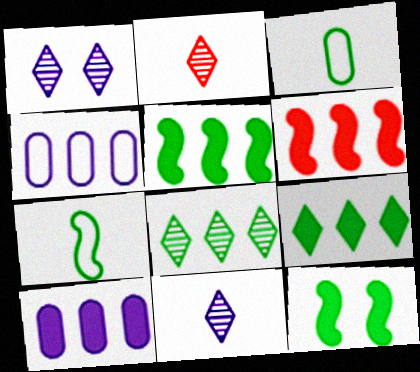[[1, 2, 8], 
[1, 3, 6], 
[2, 4, 12], 
[3, 8, 12], 
[4, 6, 8], 
[6, 9, 10]]